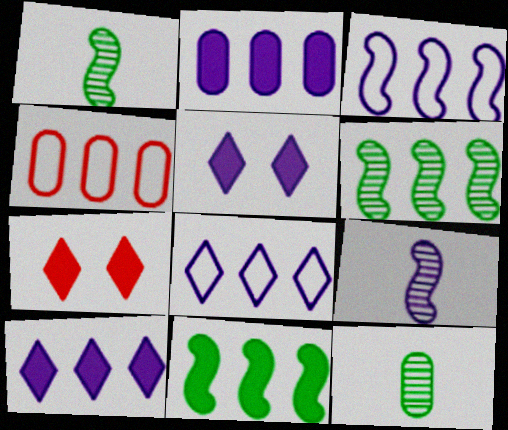[[1, 4, 5], 
[3, 7, 12], 
[4, 6, 10]]